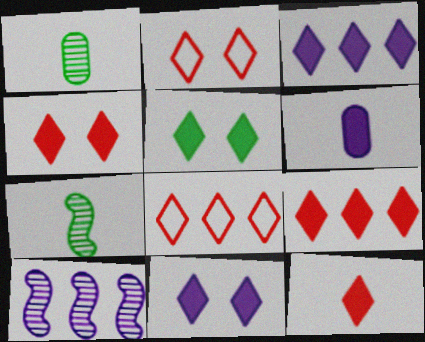[[3, 5, 12], 
[4, 5, 11], 
[4, 9, 12]]